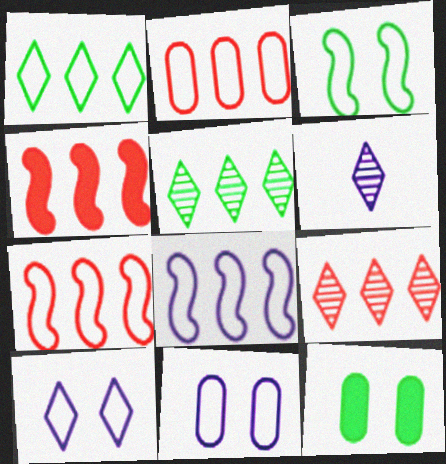[[1, 2, 8], 
[2, 4, 9], 
[6, 7, 12]]